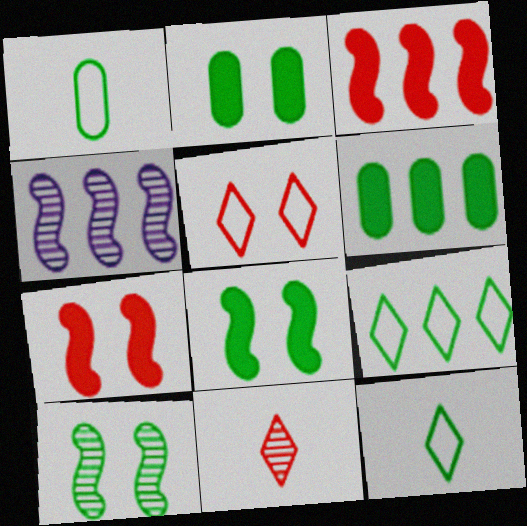[[6, 10, 12]]